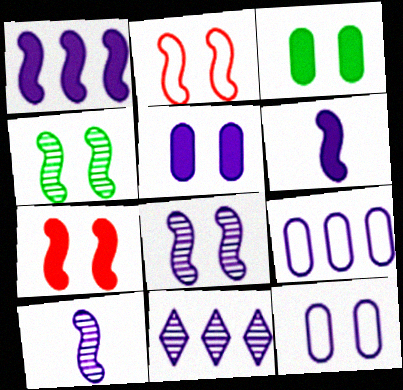[[1, 9, 11], 
[6, 11, 12]]